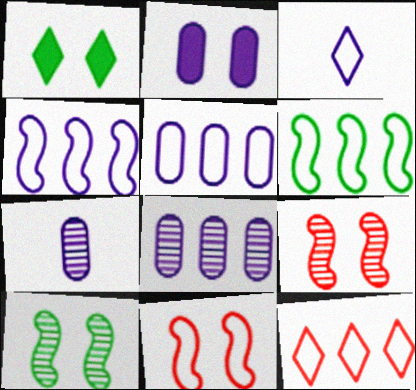[[2, 5, 7], 
[5, 6, 12]]